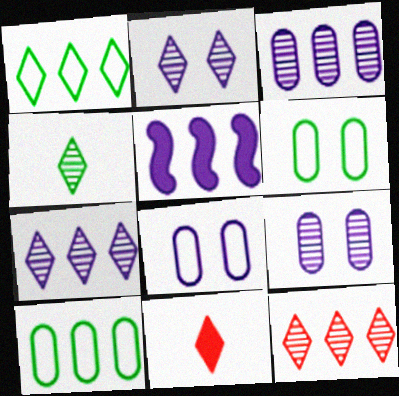[[1, 2, 11], 
[2, 4, 12], 
[5, 10, 12]]